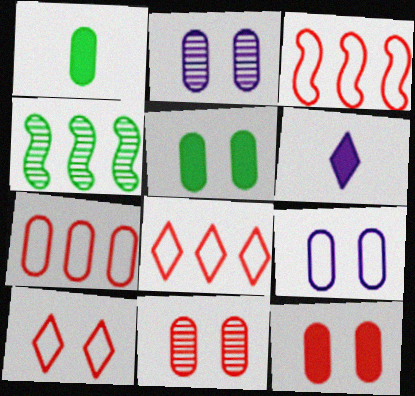[[1, 2, 7], 
[3, 7, 8], 
[5, 9, 11]]